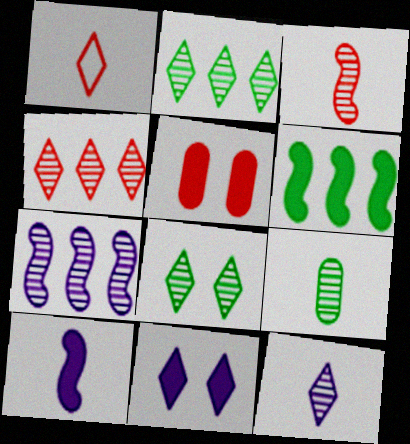[[1, 2, 11], 
[1, 9, 10], 
[3, 9, 12], 
[4, 8, 12]]